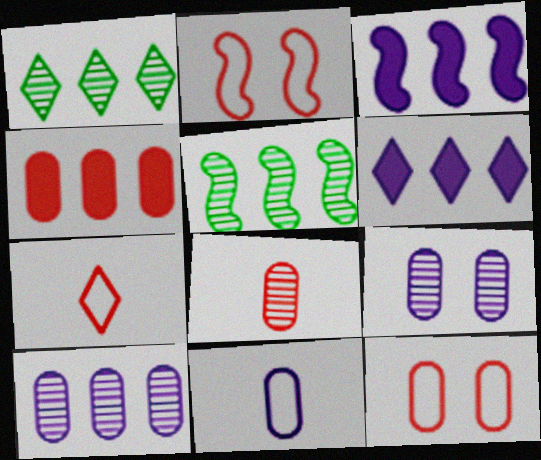[[4, 8, 12]]